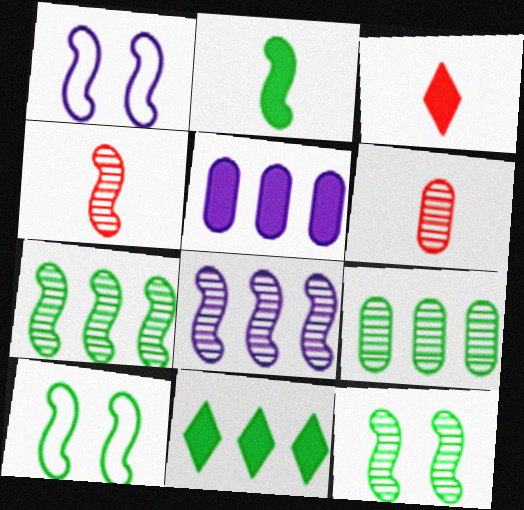[[1, 3, 9], 
[1, 6, 11], 
[2, 7, 10], 
[4, 8, 12]]